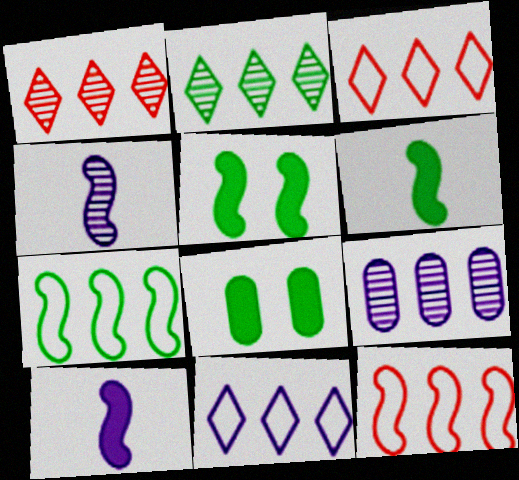[[3, 4, 8], 
[4, 5, 12]]